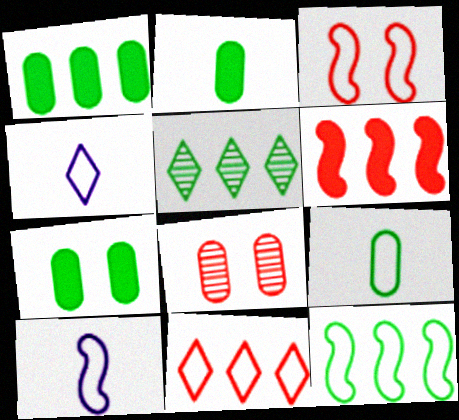[[1, 2, 7], 
[1, 5, 12], 
[3, 10, 12]]